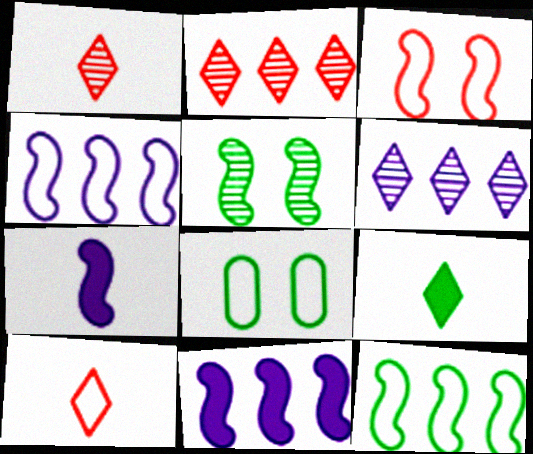[[1, 8, 11], 
[2, 7, 8], 
[4, 8, 10]]